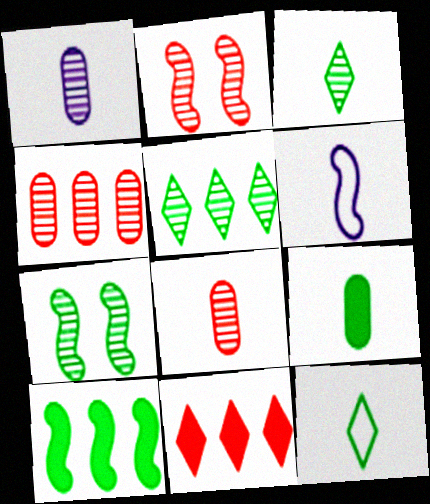[[1, 2, 5], 
[2, 6, 10]]